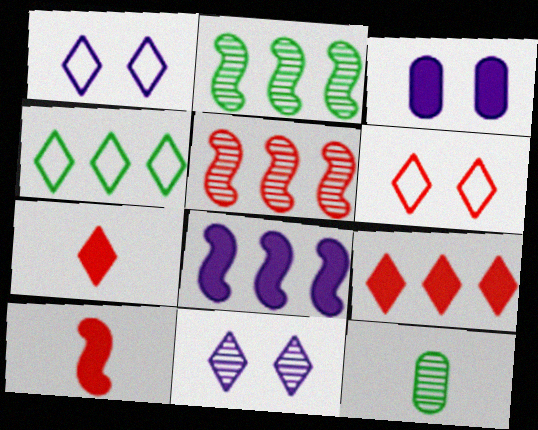[[4, 7, 11], 
[5, 11, 12], 
[6, 8, 12]]